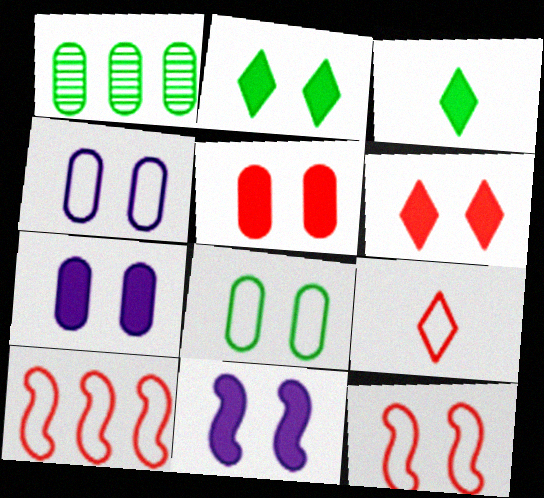[[1, 9, 11], 
[2, 5, 11]]